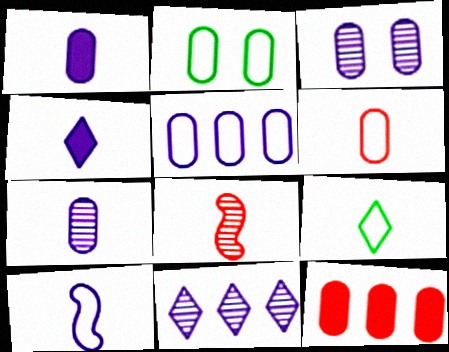[[1, 3, 5], 
[1, 8, 9], 
[2, 5, 6], 
[2, 7, 12], 
[4, 7, 10], 
[6, 9, 10]]